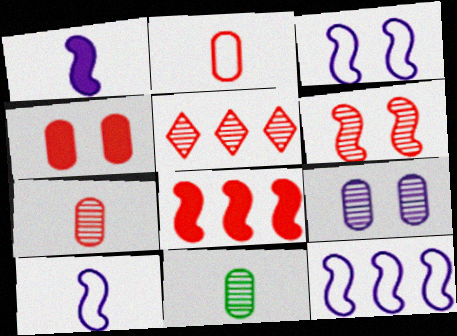[[3, 10, 12], 
[5, 6, 7]]